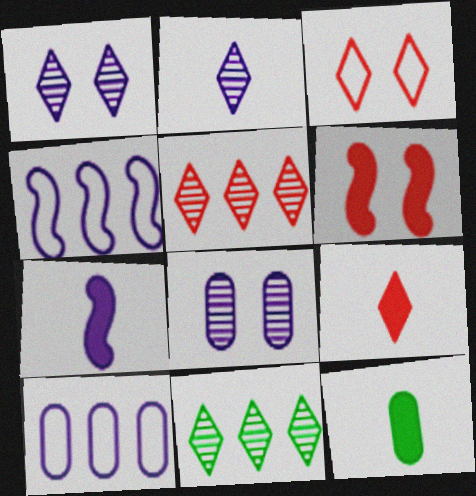[[1, 7, 10], 
[3, 5, 9], 
[7, 9, 12]]